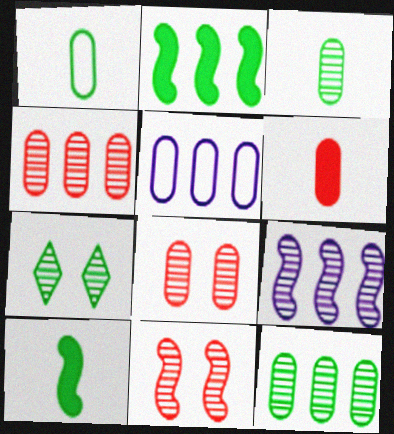[[1, 2, 7]]